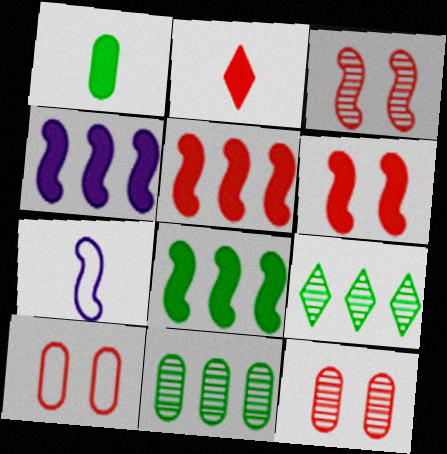[[3, 7, 8], 
[4, 5, 8]]